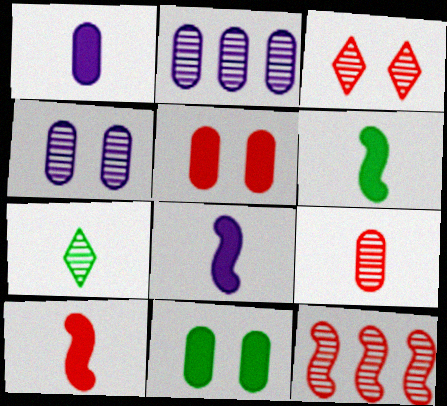[[3, 9, 12], 
[4, 7, 12], 
[6, 8, 10]]